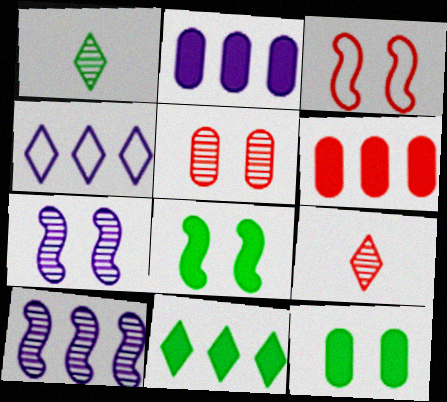[[1, 2, 3], 
[1, 5, 10], 
[2, 4, 10], 
[3, 6, 9], 
[3, 7, 8]]